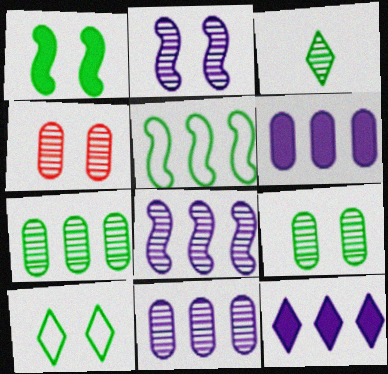[[1, 9, 10], 
[3, 4, 8]]